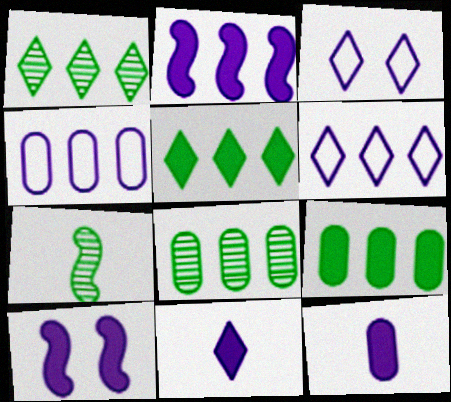[]